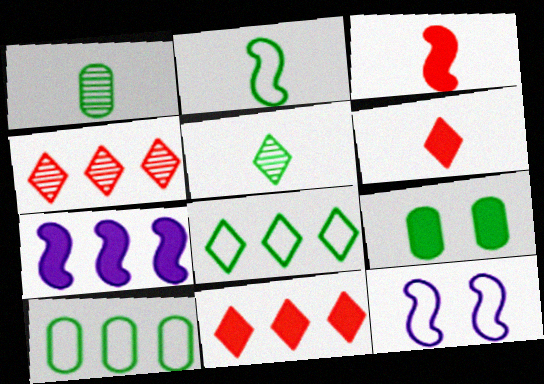[[1, 9, 10], 
[1, 11, 12], 
[4, 7, 10], 
[6, 7, 9]]